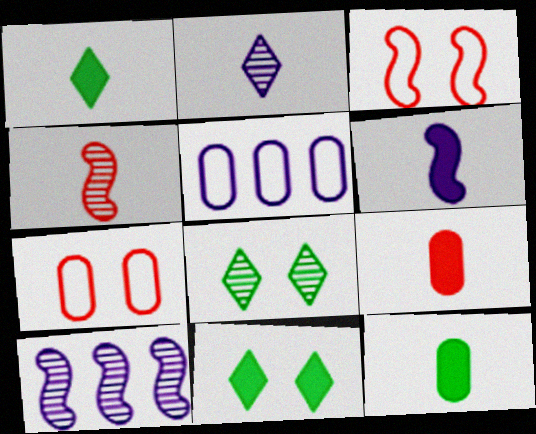[[1, 6, 9], 
[1, 7, 10], 
[4, 5, 11]]